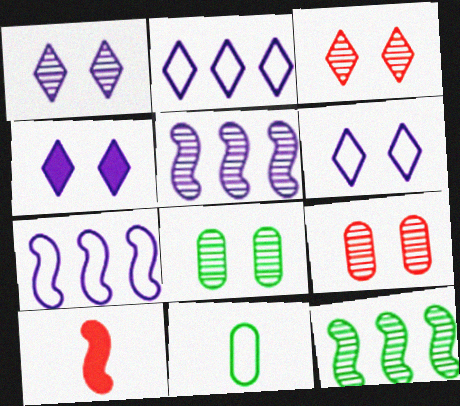[[1, 4, 6], 
[2, 8, 10]]